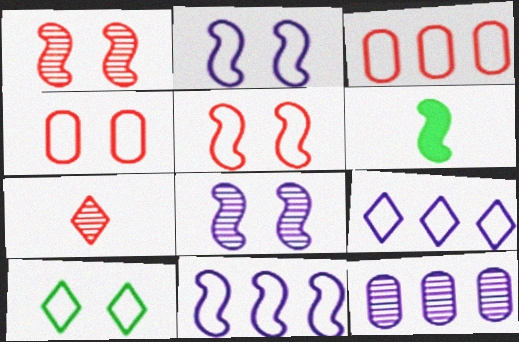[[1, 6, 11], 
[2, 4, 10]]